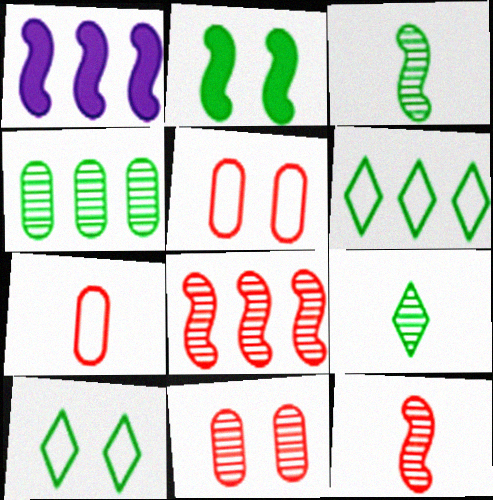[[1, 5, 9]]